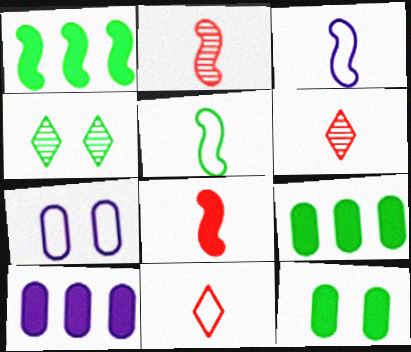[[1, 6, 7], 
[4, 5, 9]]